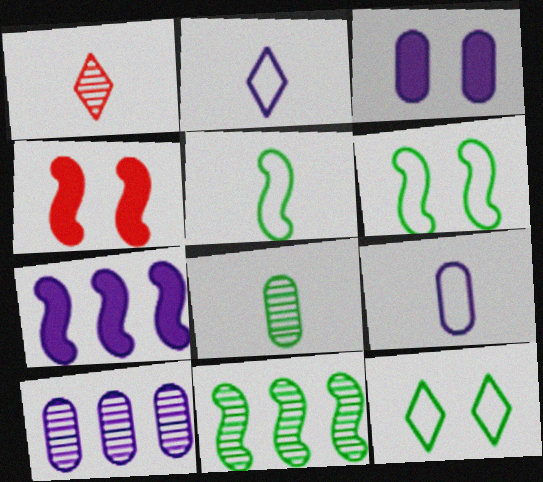[[3, 9, 10]]